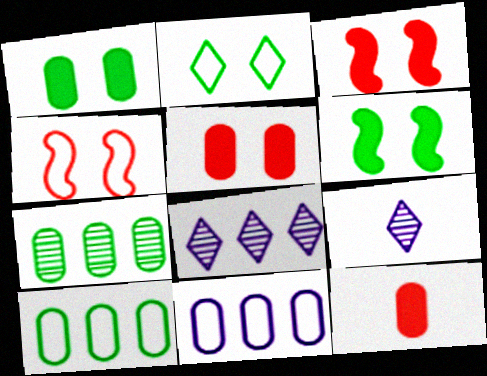[[3, 9, 10]]